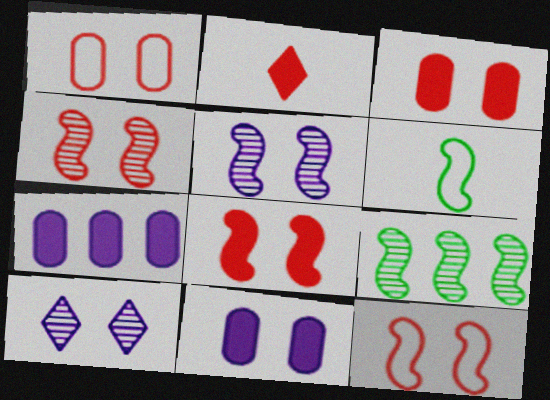[[4, 8, 12]]